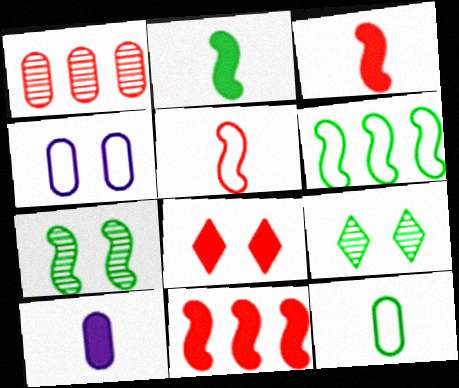[[1, 5, 8], 
[2, 6, 7], 
[4, 7, 8]]